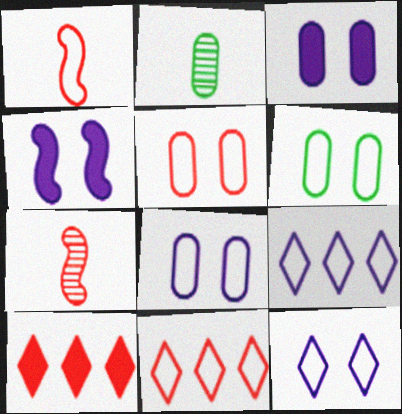[[1, 5, 11], 
[1, 6, 9], 
[2, 4, 11], 
[5, 6, 8], 
[5, 7, 10]]